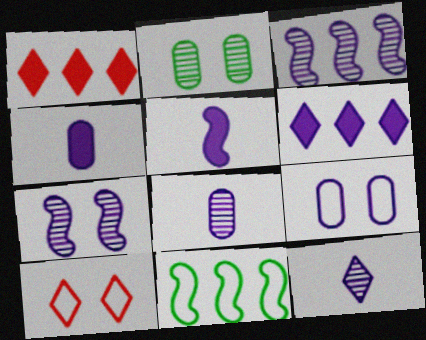[]